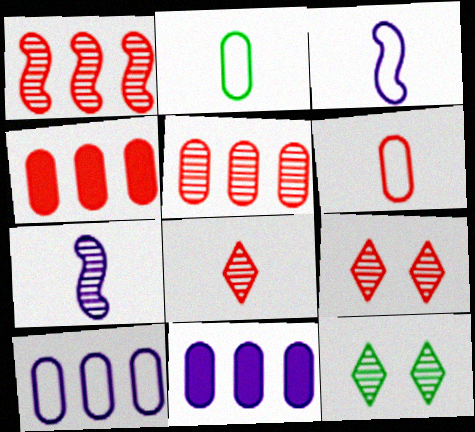[[3, 4, 12], 
[5, 7, 12]]